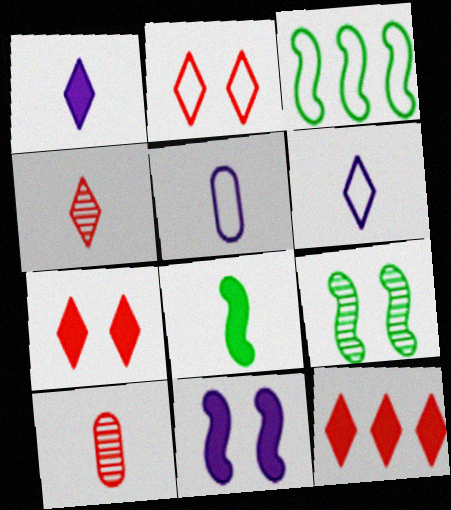[[2, 3, 5], 
[2, 4, 12], 
[3, 8, 9], 
[4, 5, 8], 
[5, 9, 12], 
[6, 8, 10]]